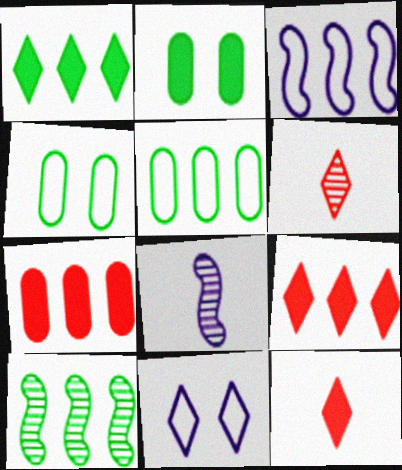[[1, 5, 10], 
[1, 6, 11], 
[2, 3, 6], 
[4, 8, 9]]